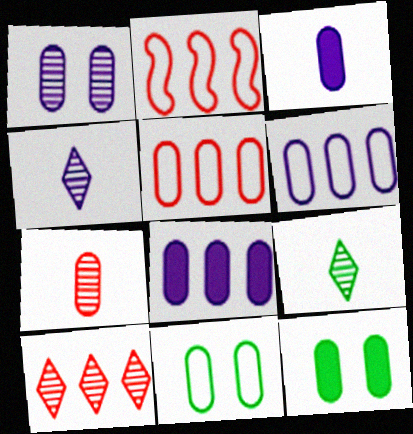[[1, 3, 6], 
[2, 4, 12], 
[6, 7, 12], 
[7, 8, 11]]